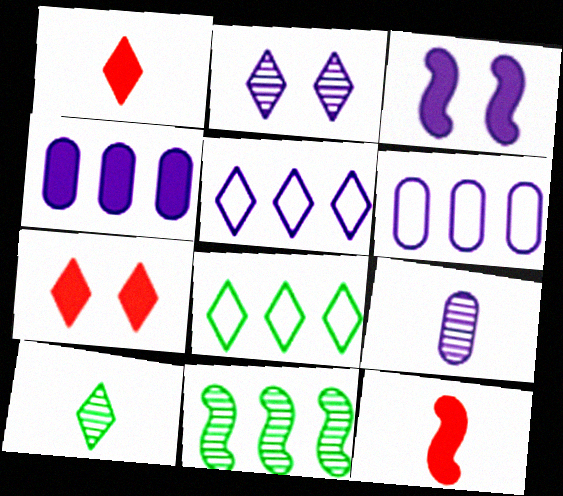[[1, 2, 8], 
[3, 5, 9], 
[5, 7, 10]]